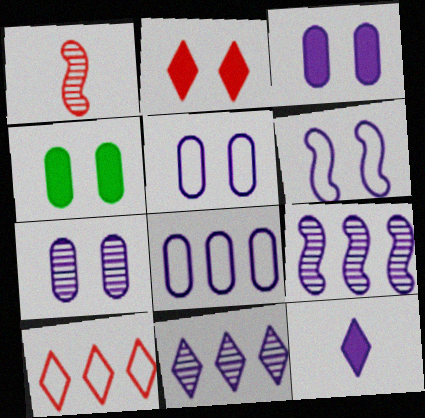[[3, 5, 7], 
[5, 9, 12]]